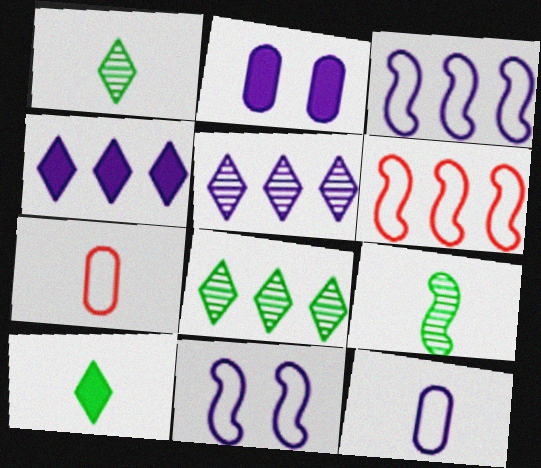[[1, 2, 6]]